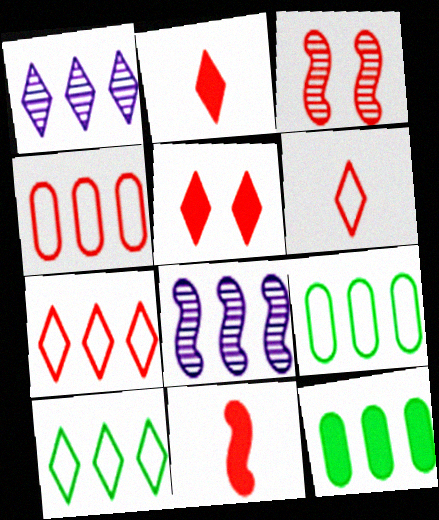[[2, 3, 4], 
[7, 8, 12]]